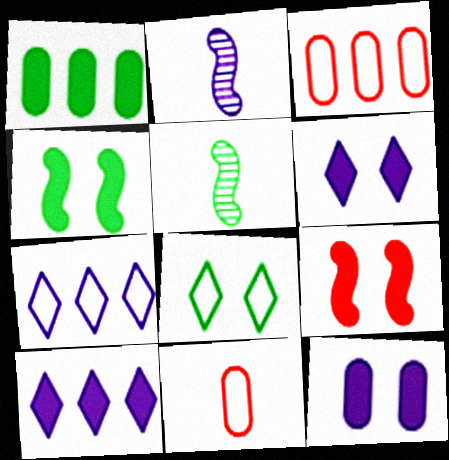[[1, 5, 8], 
[2, 7, 12], 
[3, 5, 6]]